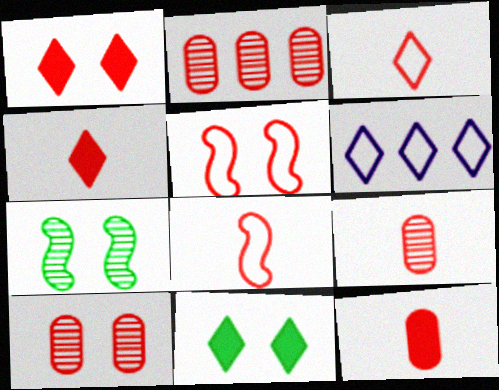[[1, 2, 8], 
[1, 5, 10], 
[2, 4, 5], 
[2, 9, 10], 
[4, 8, 9], 
[6, 7, 12]]